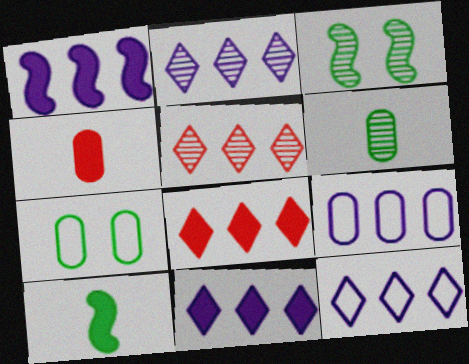[[1, 2, 9], 
[2, 11, 12], 
[3, 4, 12]]